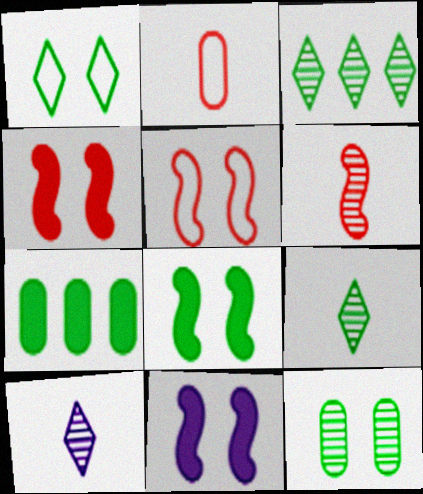[[1, 8, 12], 
[2, 3, 11], 
[4, 8, 11], 
[5, 7, 10]]